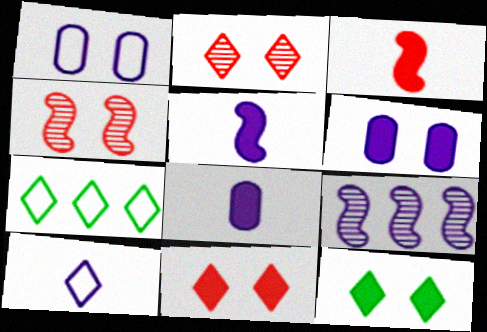[[1, 4, 12], 
[4, 7, 8], 
[6, 9, 10]]